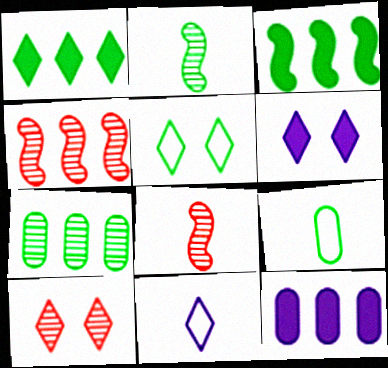[[1, 10, 11], 
[4, 6, 9], 
[5, 6, 10], 
[5, 8, 12]]